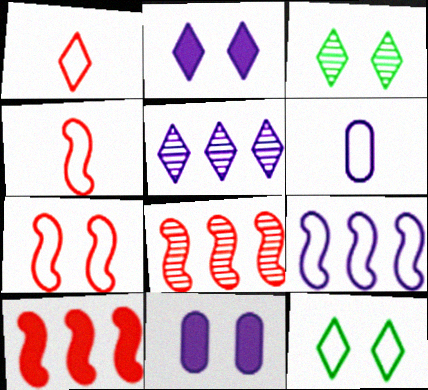[[3, 6, 10], 
[3, 7, 11]]